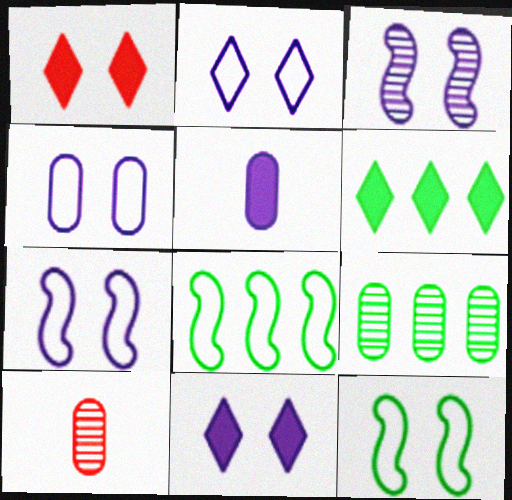[[2, 4, 7], 
[3, 4, 11], 
[6, 7, 10], 
[6, 8, 9], 
[8, 10, 11]]